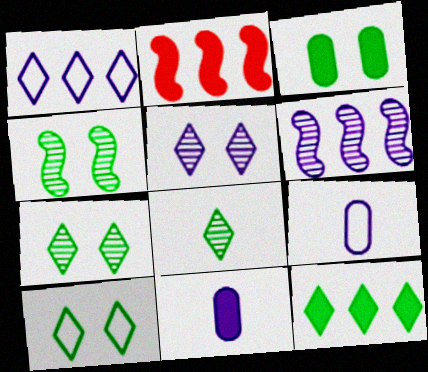[[2, 7, 9], 
[3, 4, 10], 
[8, 10, 12]]